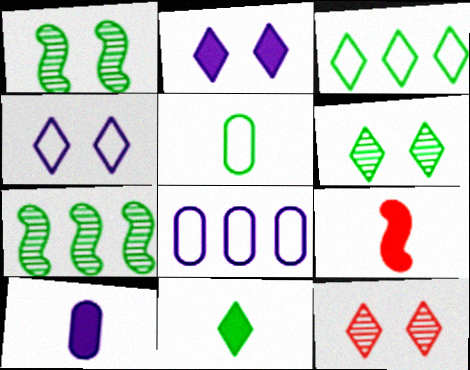[[3, 6, 11], 
[6, 8, 9], 
[9, 10, 11]]